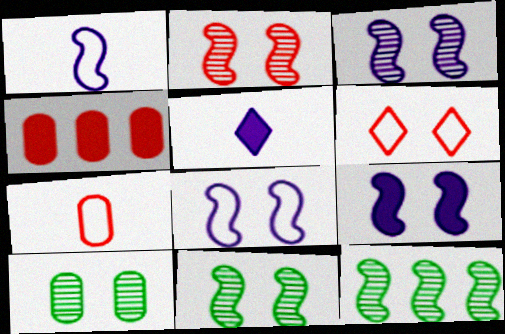[[2, 3, 11], 
[3, 8, 9], 
[6, 9, 10]]